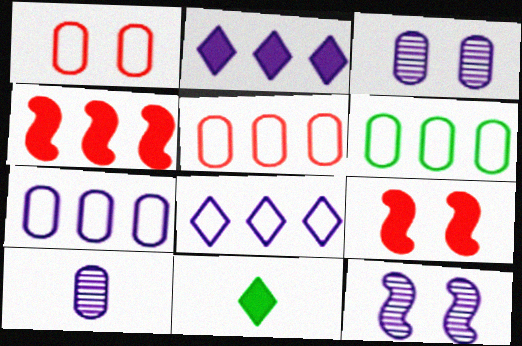[[5, 6, 7], 
[5, 11, 12]]